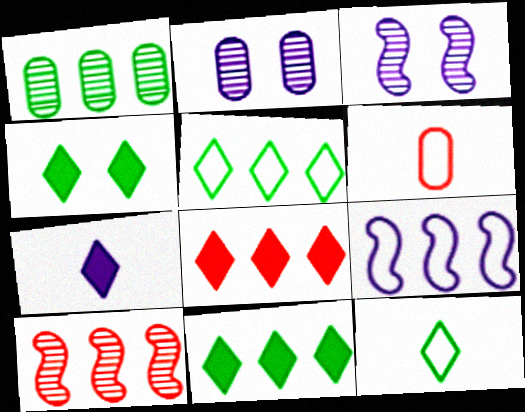[[1, 8, 9], 
[2, 7, 9], 
[3, 6, 11], 
[4, 7, 8]]